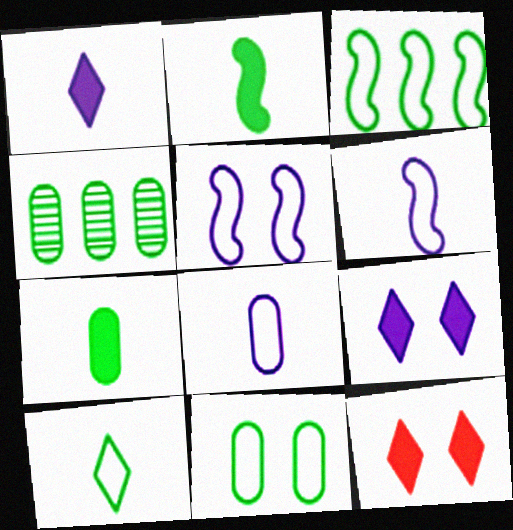[[3, 10, 11], 
[4, 6, 12], 
[4, 7, 11]]